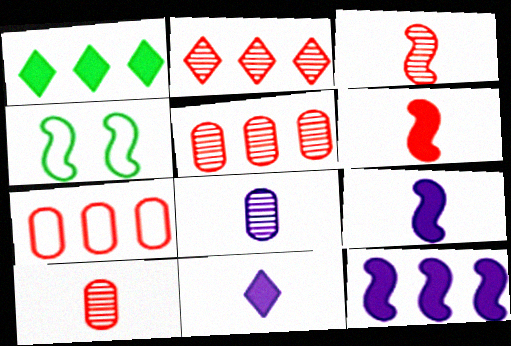[[3, 4, 12], 
[4, 5, 11]]